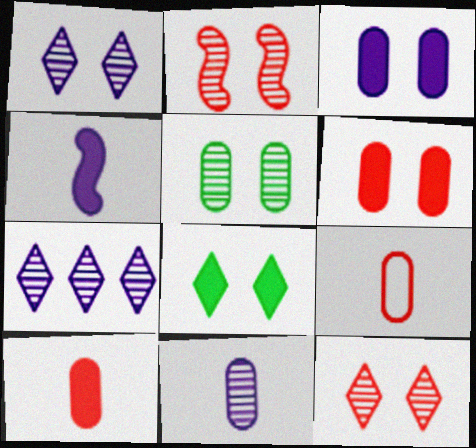[[1, 2, 5]]